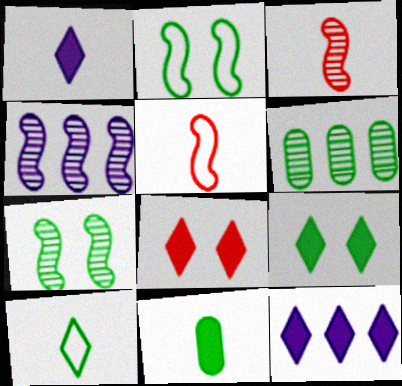[[3, 4, 7]]